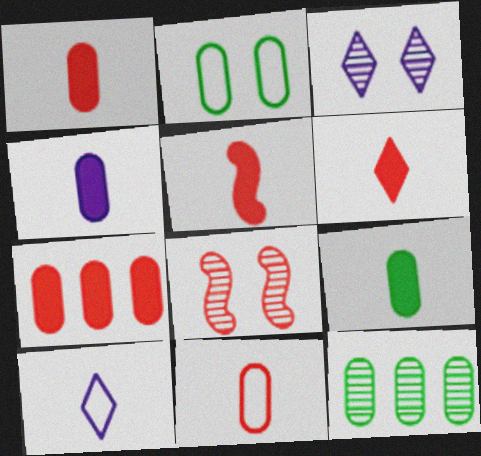[[1, 4, 9], 
[1, 5, 6], 
[2, 9, 12]]